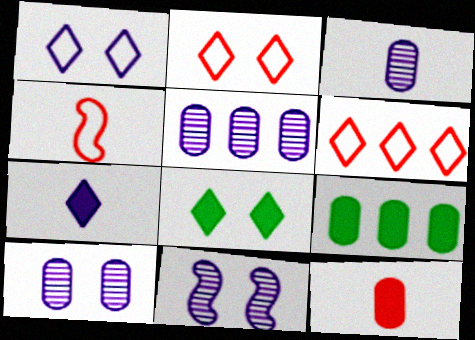[[3, 5, 10], 
[4, 5, 8]]